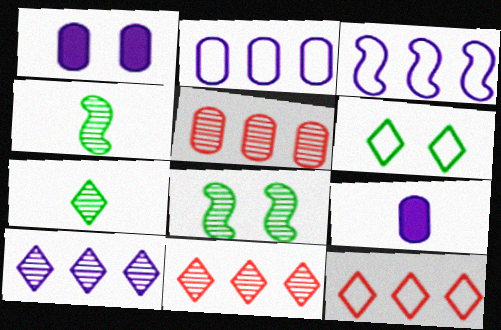[[1, 4, 12], 
[8, 9, 12]]